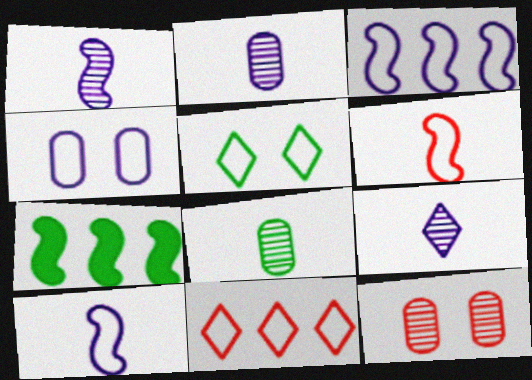[[1, 2, 9], 
[5, 7, 8]]